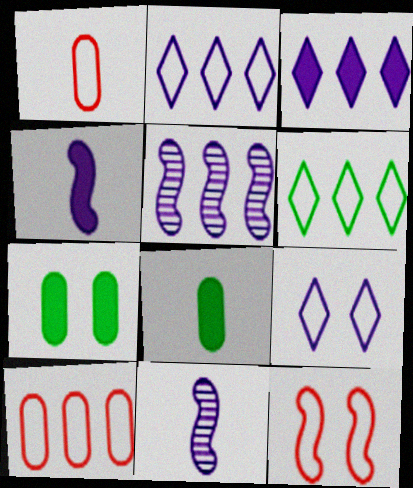[]